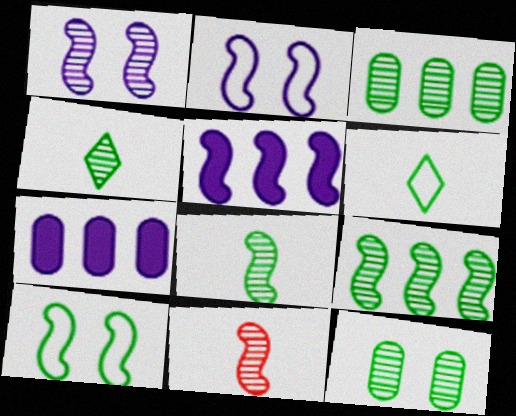[[1, 9, 11], 
[4, 9, 12], 
[5, 10, 11]]